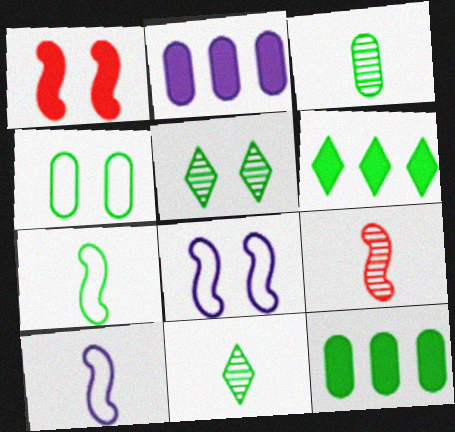[[3, 4, 12], 
[5, 7, 12]]